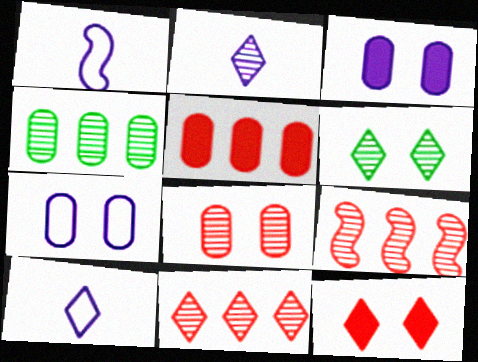[[1, 4, 12], 
[1, 5, 6], 
[2, 6, 11]]